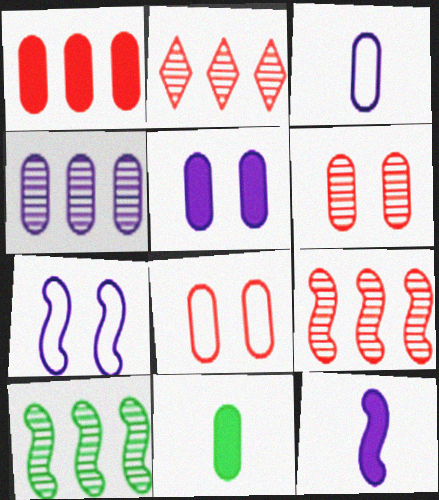[[1, 5, 11], 
[2, 4, 10], 
[2, 7, 11], 
[3, 4, 5], 
[4, 8, 11]]